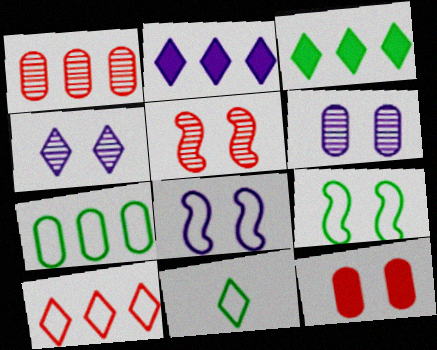[[4, 9, 12], 
[7, 9, 11]]